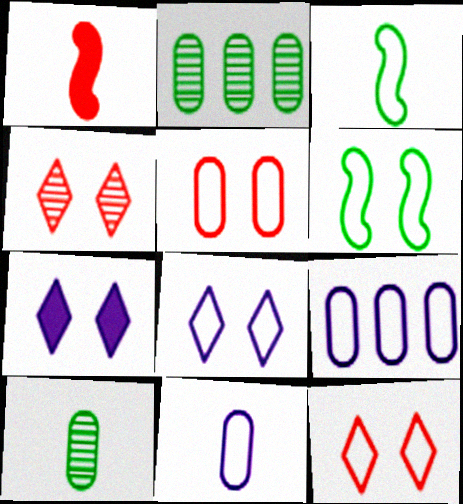[[1, 2, 8], 
[3, 9, 12], 
[5, 6, 8]]